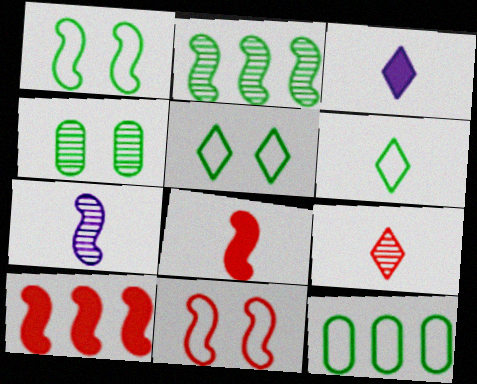[[1, 6, 12], 
[1, 7, 10], 
[3, 6, 9]]